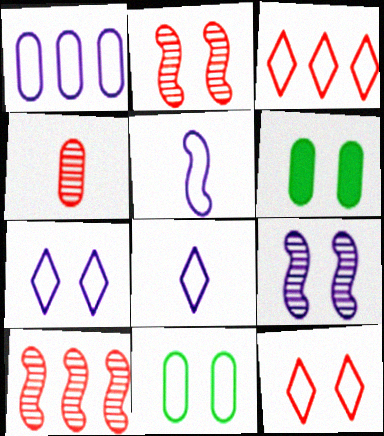[[1, 4, 6], 
[1, 5, 7], 
[2, 6, 7], 
[3, 5, 11], 
[6, 8, 10], 
[6, 9, 12]]